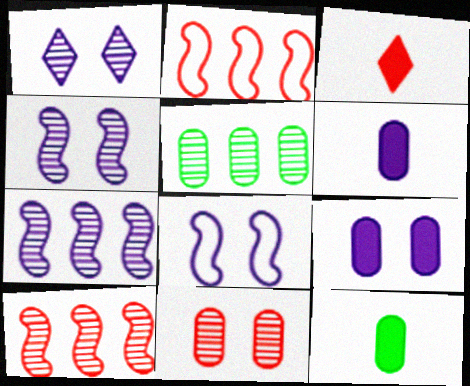[[1, 2, 12], 
[1, 8, 9], 
[2, 3, 11], 
[3, 5, 8]]